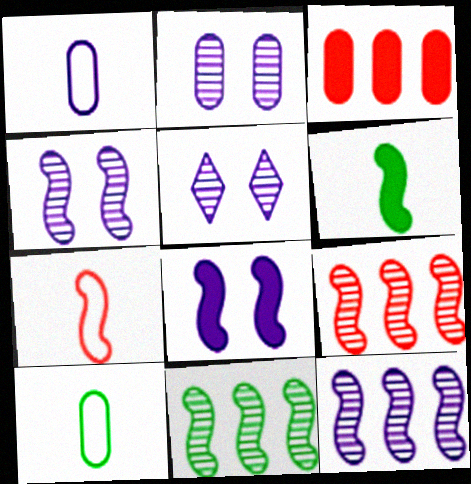[[2, 3, 10], 
[2, 4, 5], 
[7, 8, 11], 
[9, 11, 12]]